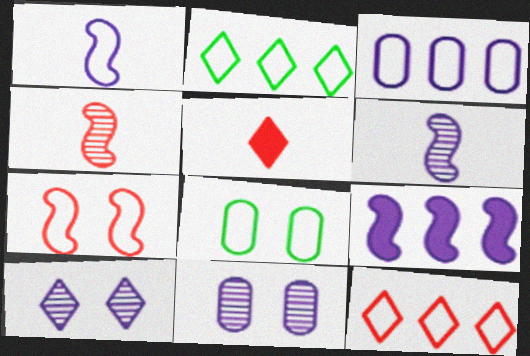[[1, 8, 12], 
[2, 5, 10]]